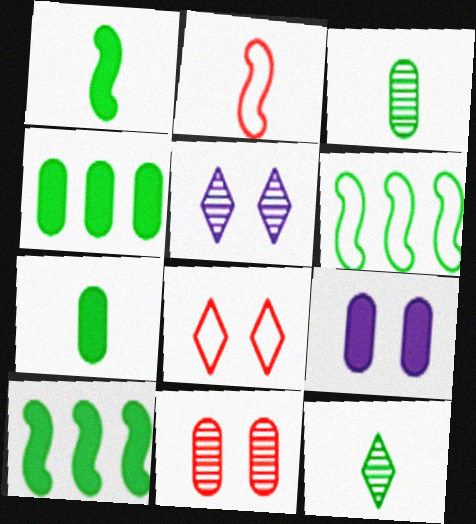[[2, 4, 5]]